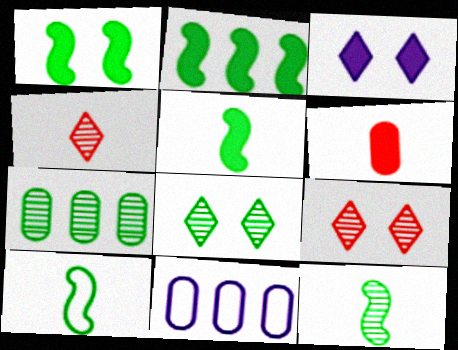[[1, 2, 5], 
[1, 4, 11], 
[2, 3, 6], 
[5, 9, 11], 
[5, 10, 12], 
[7, 8, 12]]